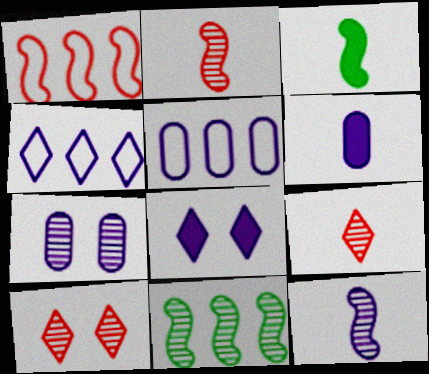[[3, 5, 10], 
[5, 6, 7], 
[5, 8, 12], 
[7, 9, 11]]